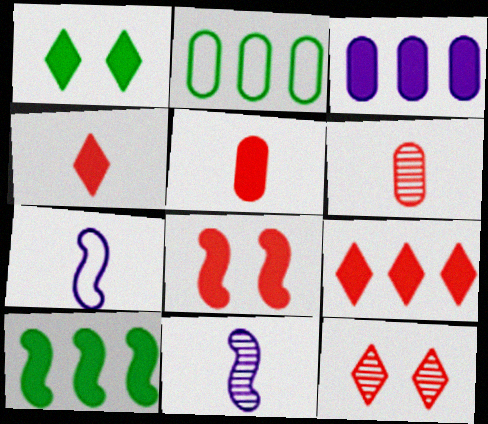[[3, 9, 10], 
[5, 8, 9]]